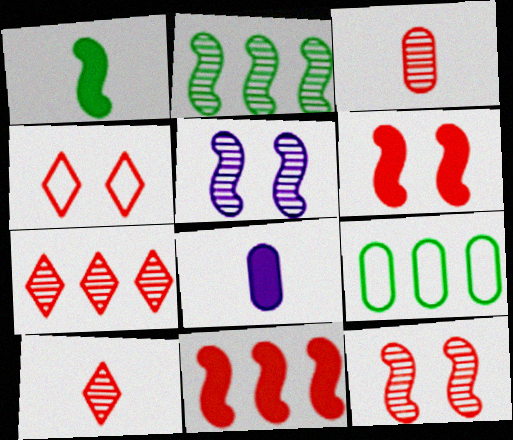[[2, 4, 8], 
[3, 4, 11], 
[3, 7, 12]]